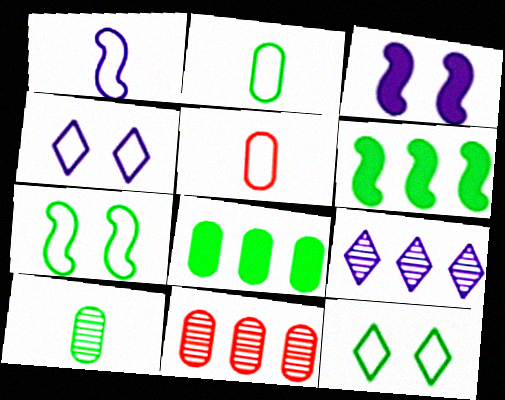[[6, 10, 12]]